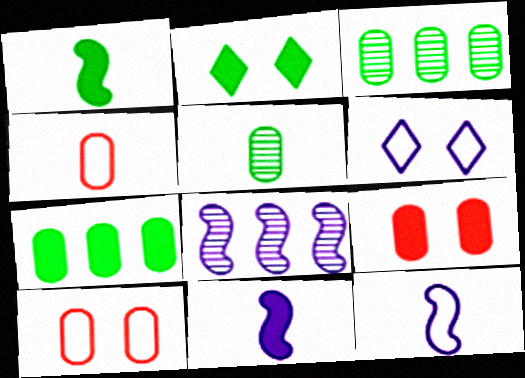[[1, 2, 7], 
[2, 4, 8]]